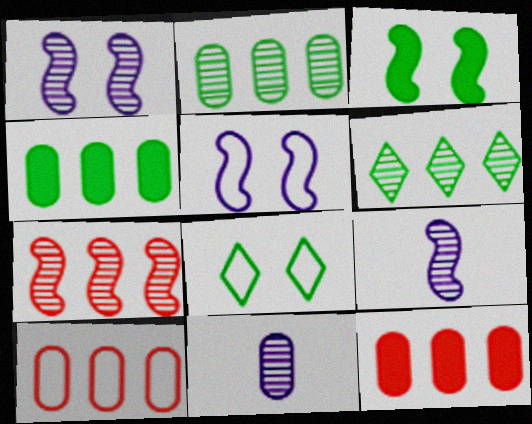[[8, 9, 12]]